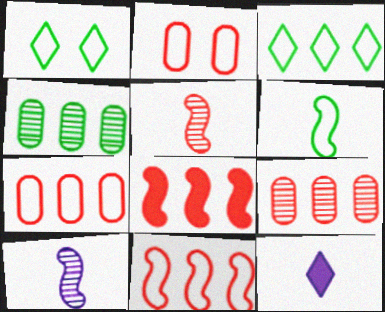[]